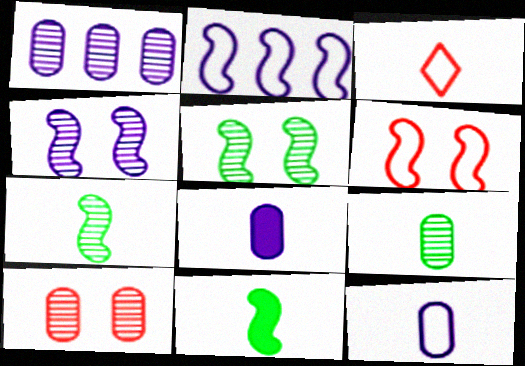[[1, 9, 10], 
[3, 7, 8]]